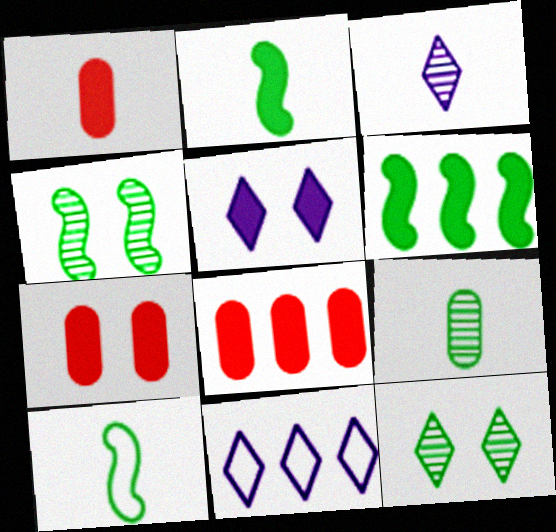[[1, 3, 10], 
[1, 4, 11], 
[1, 5, 6], 
[1, 7, 8], 
[2, 5, 8], 
[3, 5, 11], 
[4, 6, 10]]